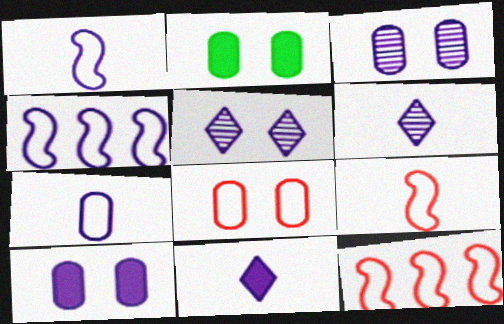[[2, 3, 8], 
[2, 6, 12], 
[3, 4, 11], 
[4, 6, 10]]